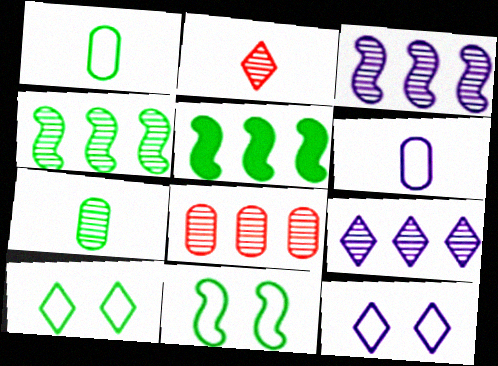[[4, 8, 9], 
[5, 7, 10]]